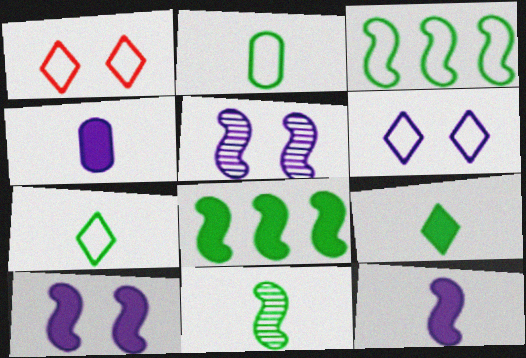[[2, 9, 11]]